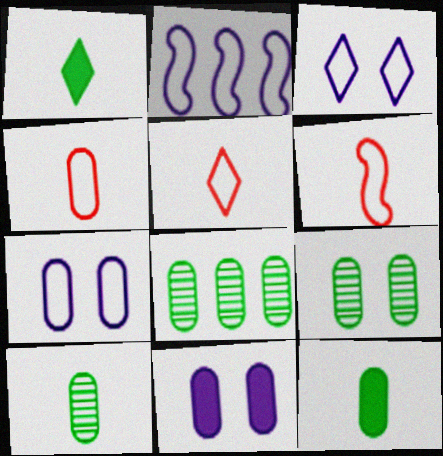[[4, 5, 6], 
[4, 8, 11], 
[8, 9, 10]]